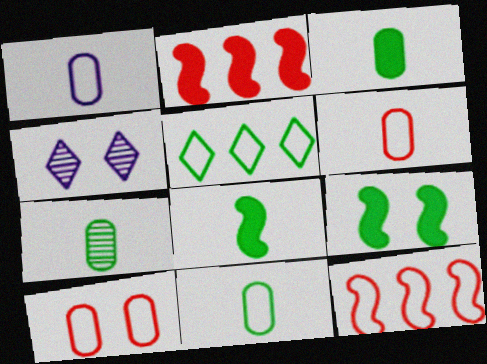[[1, 6, 11], 
[2, 4, 11], 
[3, 4, 12], 
[3, 7, 11], 
[4, 9, 10], 
[5, 7, 9]]